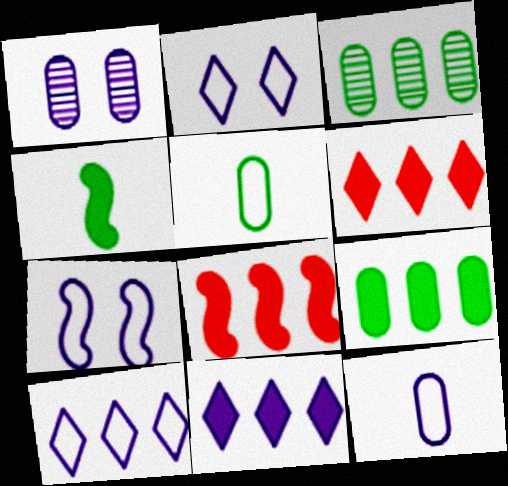[[3, 8, 10], 
[7, 10, 12], 
[8, 9, 11]]